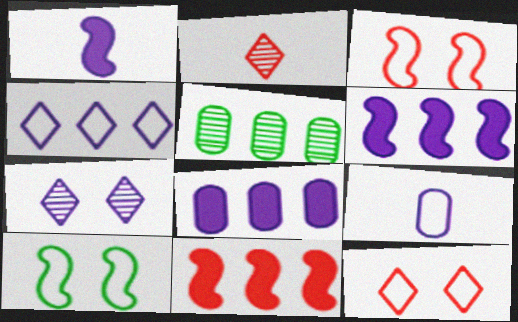[[1, 5, 12], 
[2, 8, 10], 
[4, 5, 11], 
[6, 7, 9]]